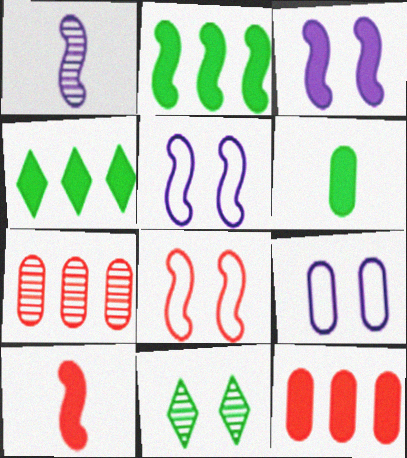[[1, 2, 8], 
[1, 7, 11], 
[2, 3, 10], 
[6, 7, 9]]